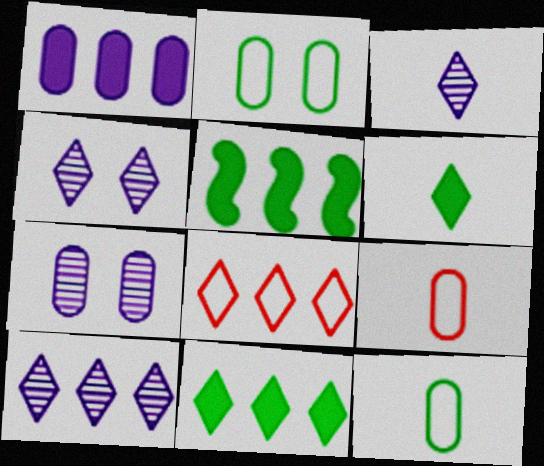[[3, 4, 10], 
[4, 5, 9], 
[4, 6, 8], 
[8, 10, 11]]